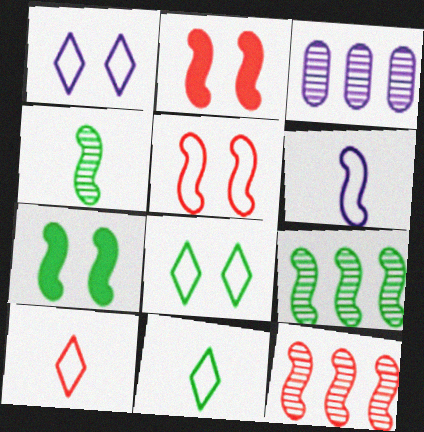[[2, 3, 11], 
[2, 6, 9], 
[3, 7, 10], 
[6, 7, 12]]